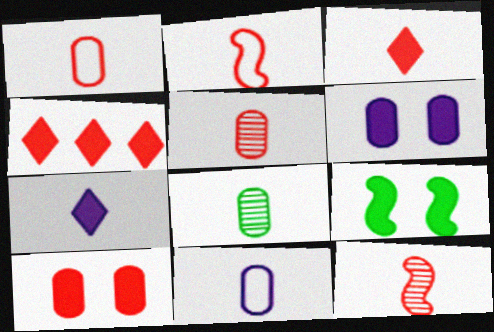[[1, 3, 12], 
[2, 3, 5], 
[2, 7, 8]]